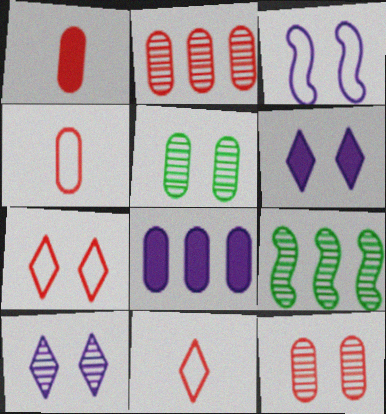[[4, 5, 8], 
[4, 6, 9]]